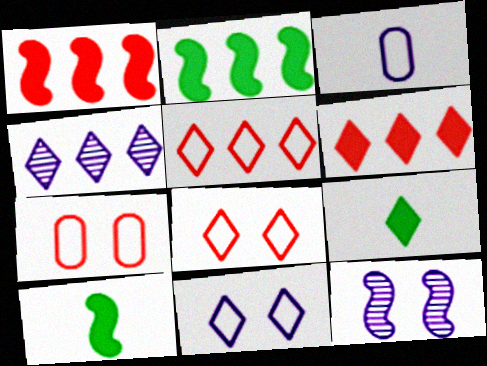[[4, 7, 10], 
[4, 8, 9]]